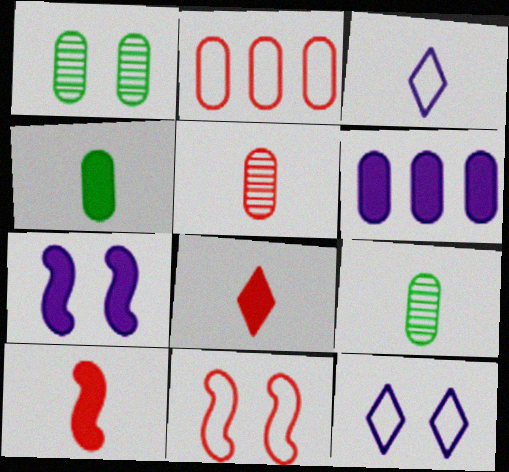[[3, 9, 10]]